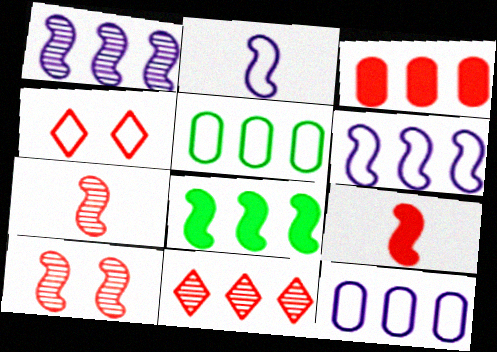[[2, 4, 5], 
[2, 8, 10], 
[3, 4, 7], 
[8, 11, 12]]